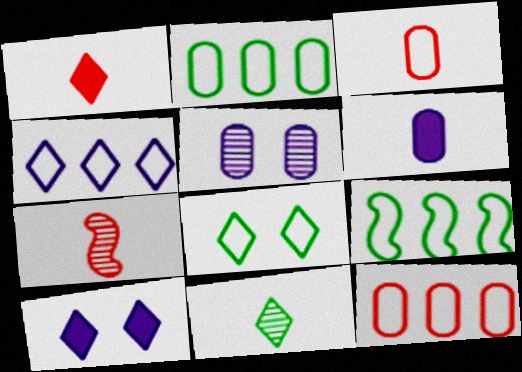[[1, 3, 7], 
[1, 5, 9], 
[2, 7, 10], 
[4, 9, 12]]